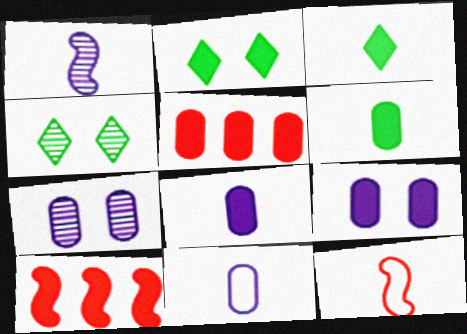[[2, 8, 10], 
[3, 9, 10], 
[4, 10, 11], 
[5, 6, 9]]